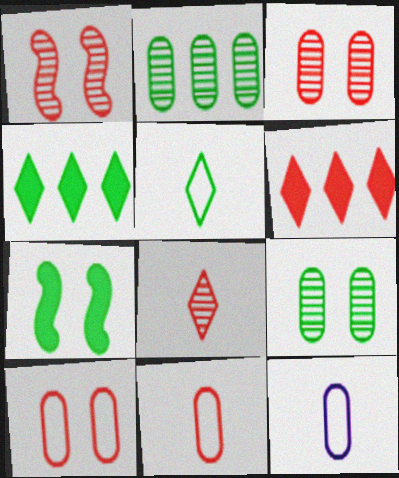[[1, 4, 12], 
[1, 6, 11], 
[2, 5, 7]]